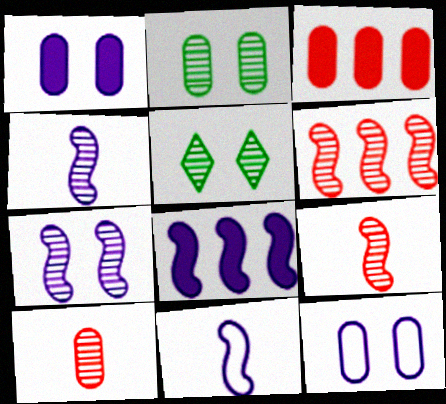[[3, 5, 11], 
[7, 8, 11]]